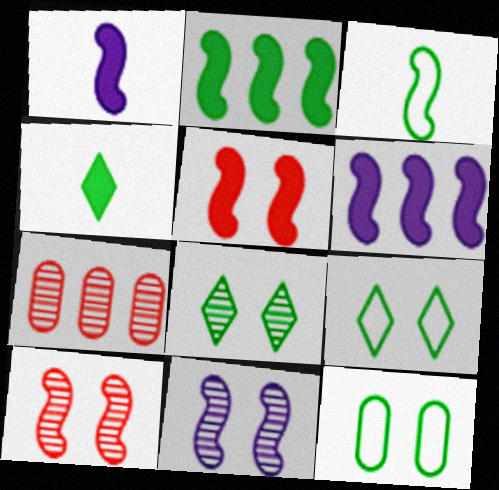[[1, 2, 5], 
[1, 7, 9], 
[3, 6, 10]]